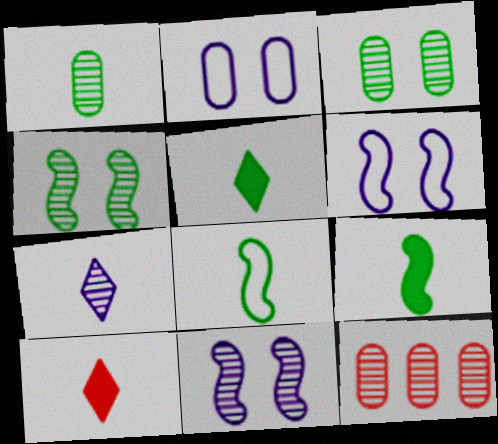[[1, 5, 8], 
[4, 7, 12], 
[5, 6, 12]]